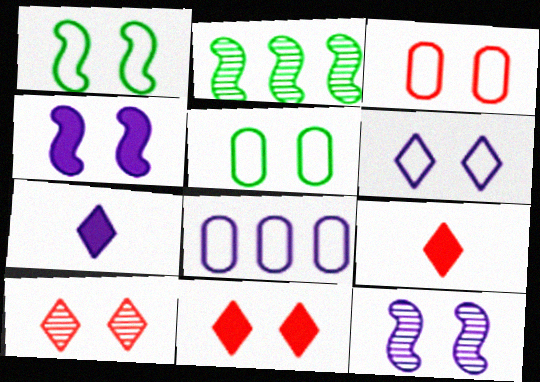[[1, 3, 6], 
[2, 3, 7], 
[4, 5, 10], 
[5, 11, 12], 
[7, 8, 12]]